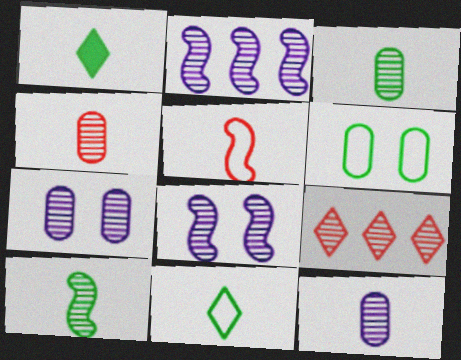[[1, 5, 12], 
[3, 4, 12], 
[3, 8, 9], 
[7, 9, 10]]